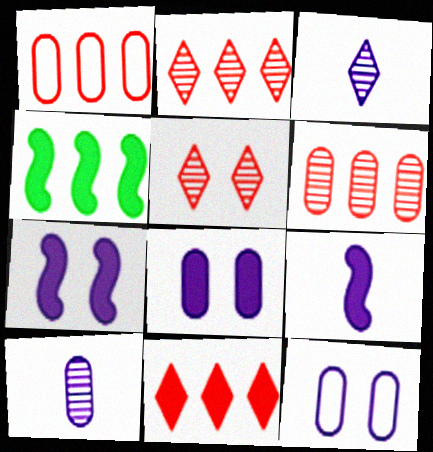[]